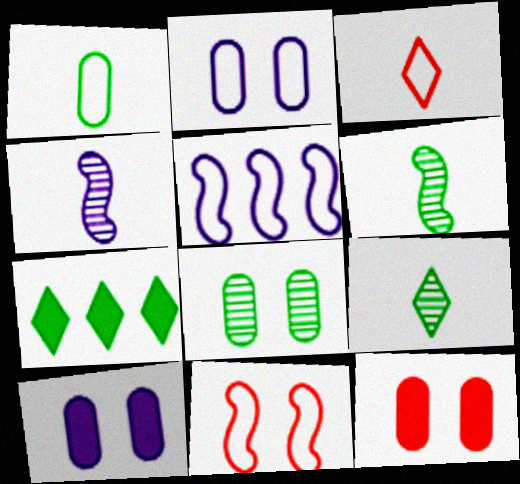[[2, 8, 12], 
[5, 9, 12]]